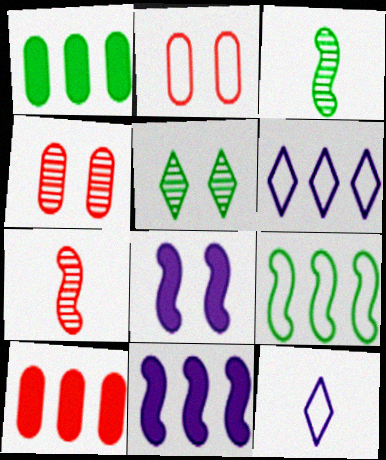[[2, 5, 8], 
[2, 9, 12], 
[7, 8, 9]]